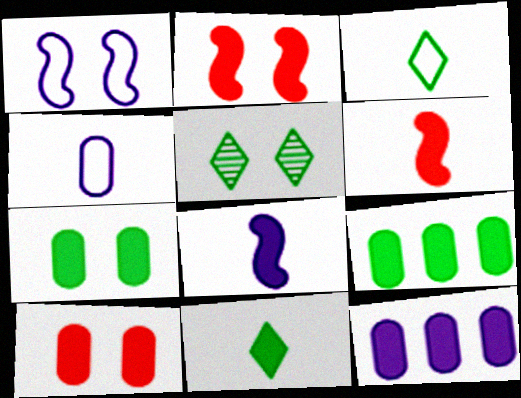[[1, 5, 10], 
[2, 11, 12]]